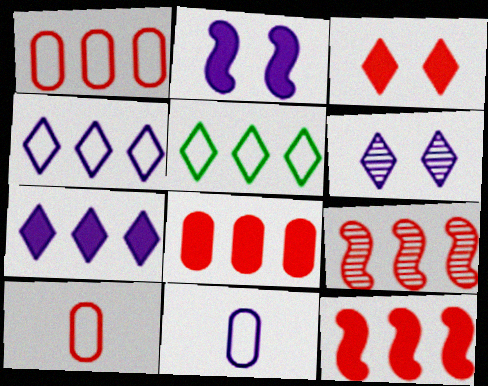[[3, 9, 10]]